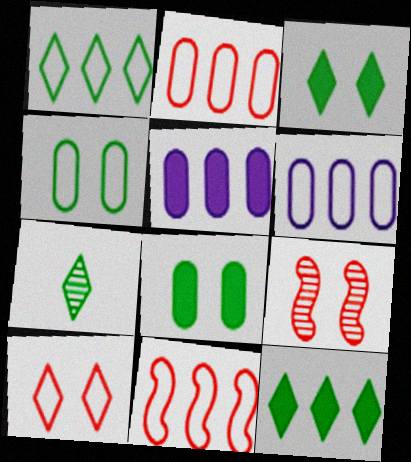[[1, 3, 7], 
[1, 6, 11]]